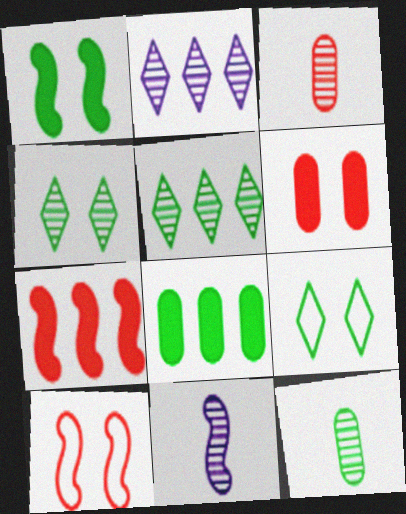[]